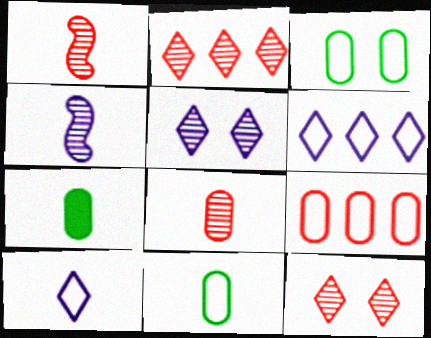[[1, 7, 10]]